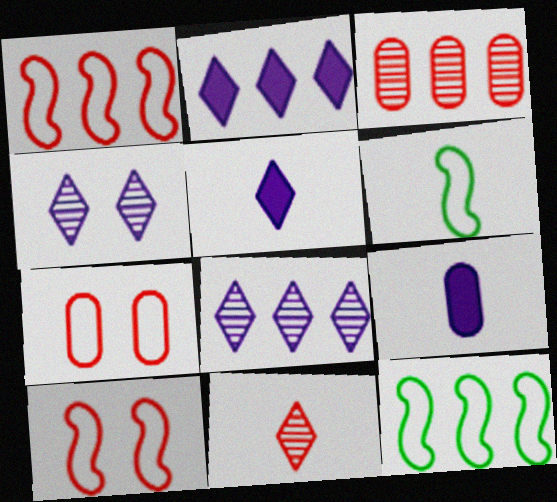[[2, 3, 12], 
[6, 9, 11]]